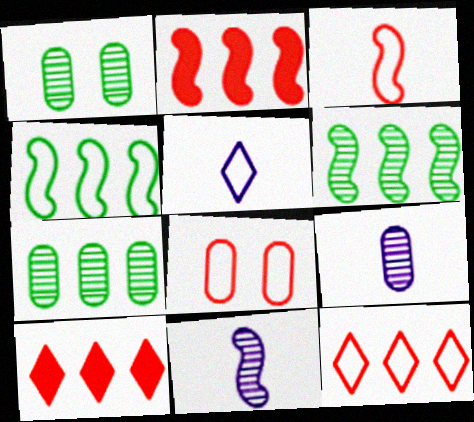[[1, 2, 5], 
[3, 8, 12], 
[4, 5, 8]]